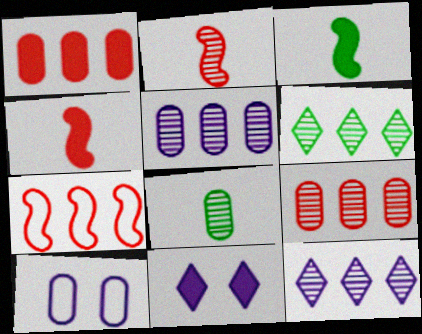[[1, 3, 11], 
[1, 8, 10], 
[4, 6, 10], 
[7, 8, 11]]